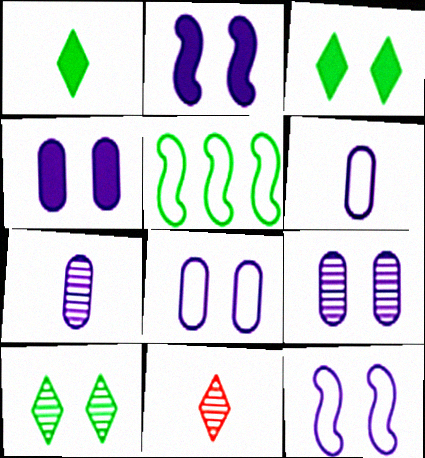[[4, 5, 11], 
[4, 8, 9]]